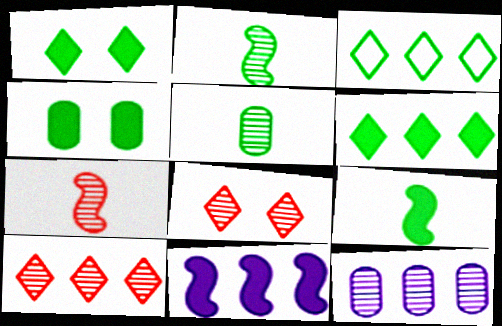[[2, 3, 4], 
[2, 8, 12], 
[4, 6, 9]]